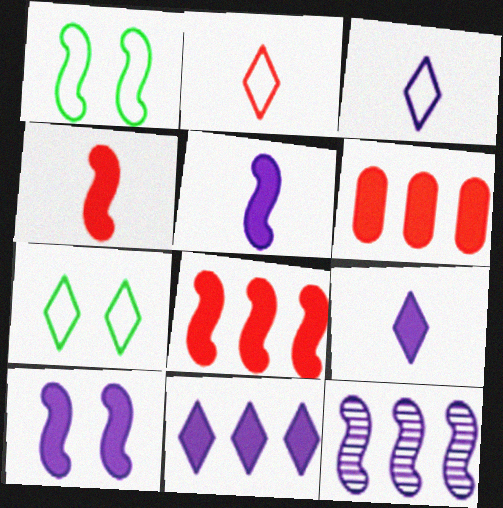[[1, 4, 12]]